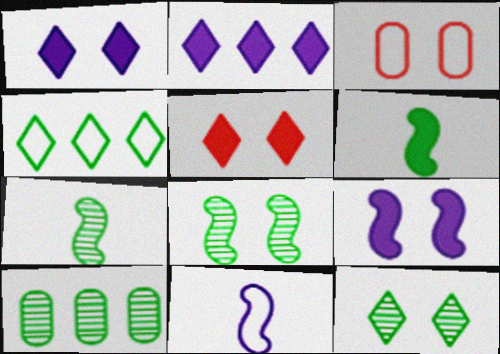[[1, 3, 8], 
[2, 3, 7], 
[3, 4, 11], 
[3, 9, 12], 
[5, 10, 11], 
[7, 10, 12]]